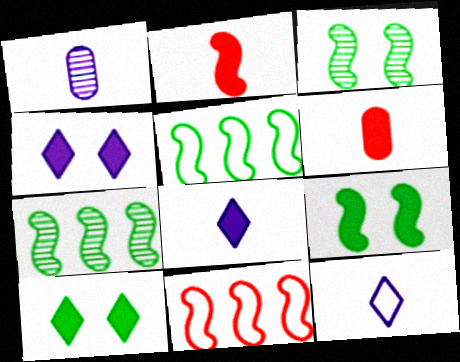[[1, 10, 11]]